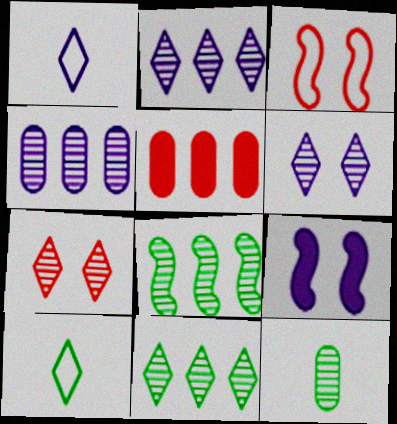[[1, 4, 9]]